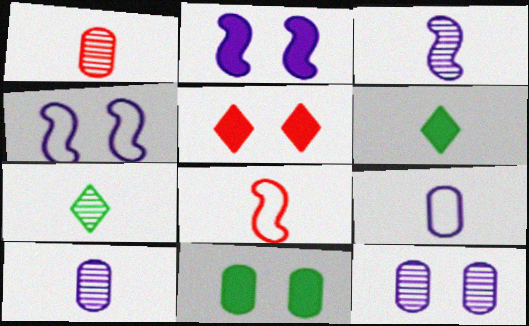[[1, 3, 7], 
[2, 5, 11], 
[6, 8, 10]]